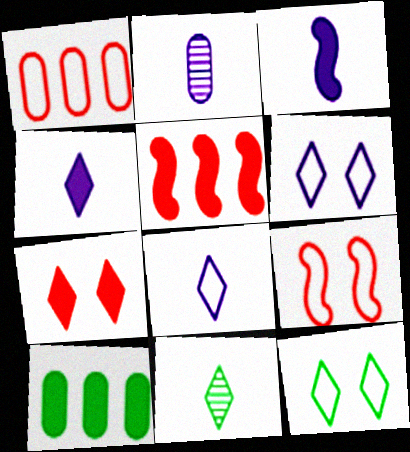[[2, 3, 8], 
[2, 5, 12], 
[3, 7, 10]]